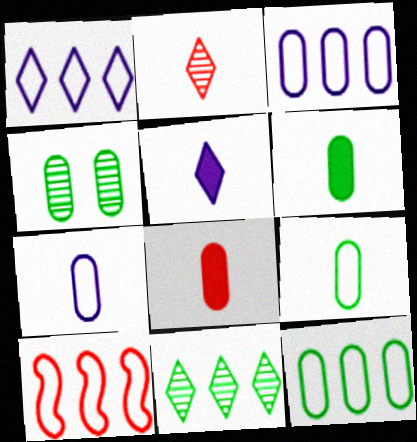[[1, 10, 12], 
[3, 4, 8], 
[4, 5, 10], 
[4, 6, 12]]